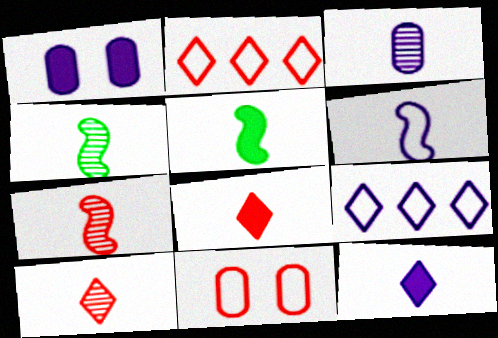[[1, 2, 4], 
[3, 4, 10], 
[3, 6, 12], 
[5, 6, 7]]